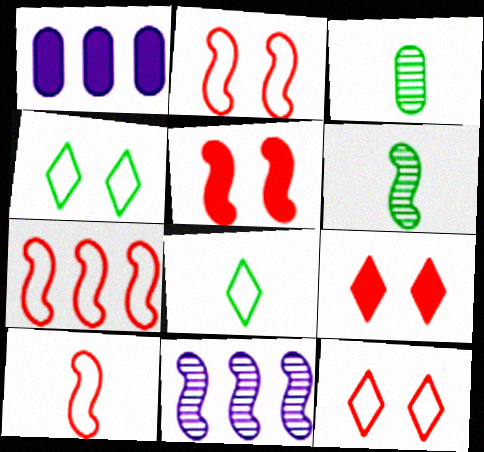[[1, 6, 12], 
[2, 7, 10]]